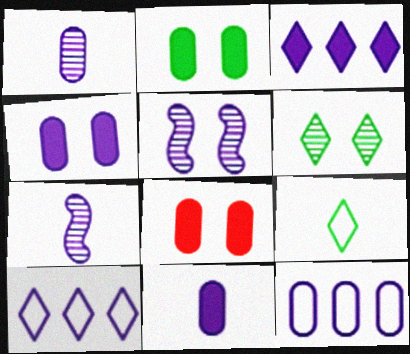[[1, 4, 12], 
[2, 4, 8], 
[4, 7, 10], 
[5, 10, 11]]